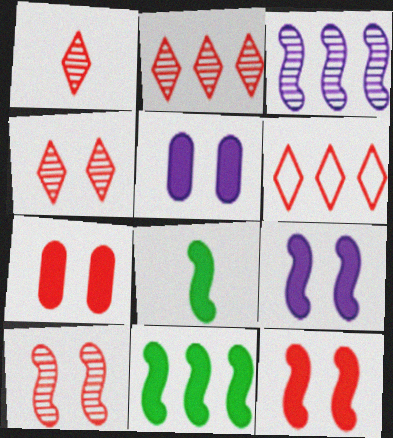[[1, 2, 4]]